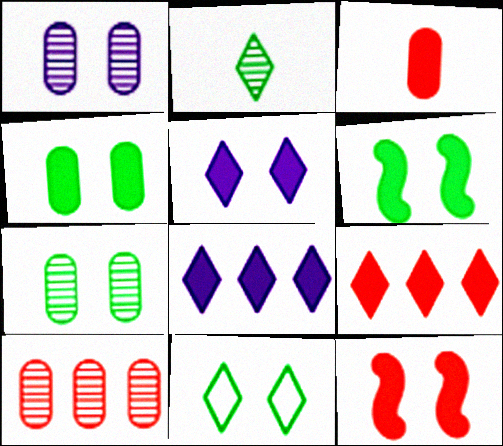[[1, 11, 12], 
[3, 6, 8], 
[3, 9, 12], 
[4, 5, 12], 
[6, 7, 11]]